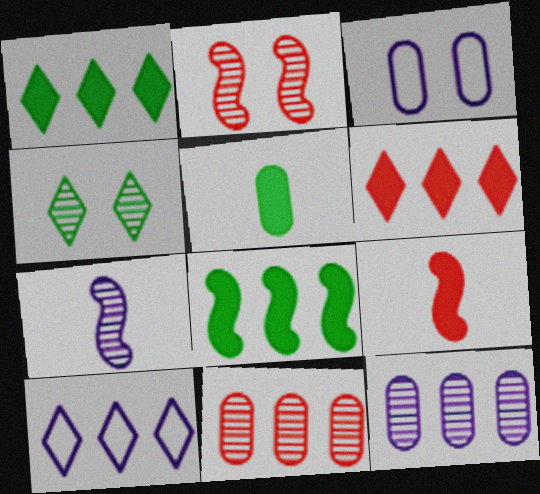[[2, 5, 10], 
[3, 5, 11], 
[4, 7, 11], 
[8, 10, 11]]